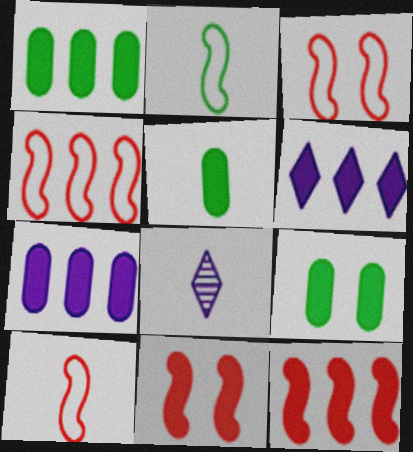[[1, 3, 8], 
[1, 5, 9], 
[1, 6, 12], 
[3, 4, 10], 
[4, 8, 9], 
[5, 6, 11], 
[5, 8, 10]]